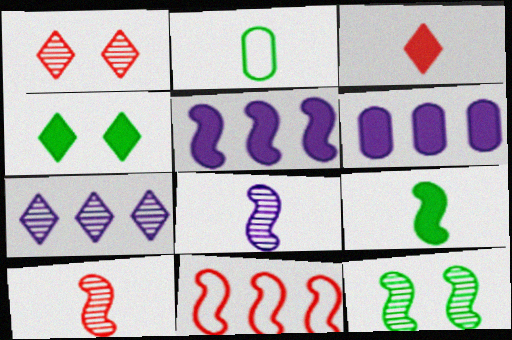[[1, 2, 5], 
[2, 3, 8]]